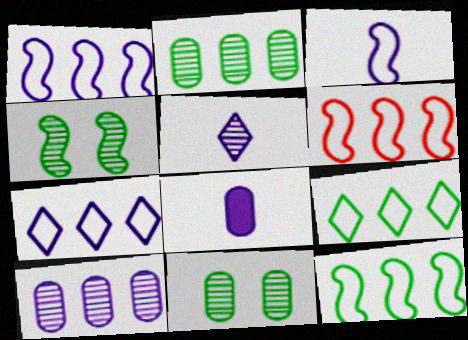[[1, 6, 12], 
[3, 5, 8]]